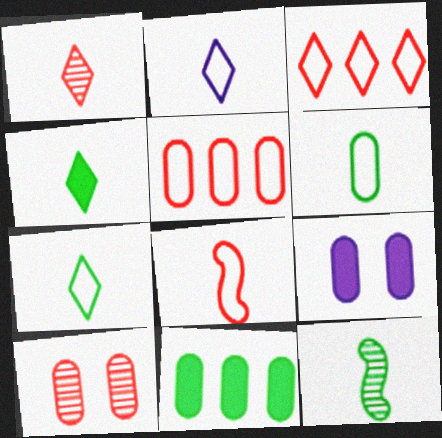[[1, 2, 4], 
[2, 6, 8], 
[3, 9, 12], 
[4, 6, 12]]